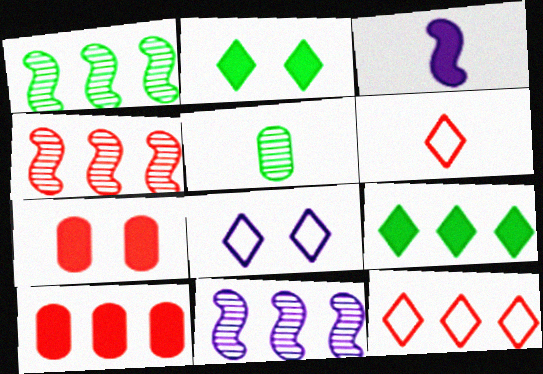[[1, 4, 11], 
[2, 3, 10], 
[3, 5, 6], 
[3, 7, 9], 
[4, 6, 7], 
[4, 10, 12]]